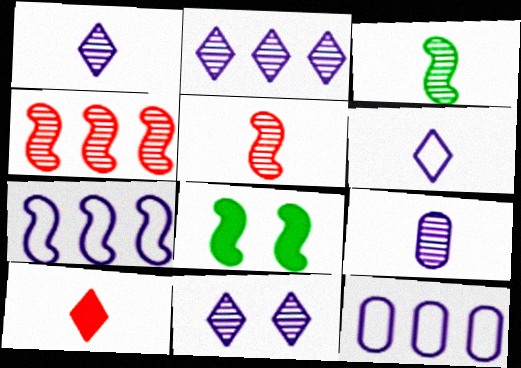[[1, 2, 11], 
[5, 7, 8]]